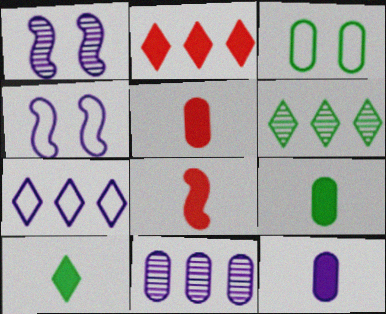[[1, 7, 12], 
[2, 6, 7], 
[3, 5, 11], 
[4, 5, 6], 
[5, 9, 12], 
[8, 10, 12]]